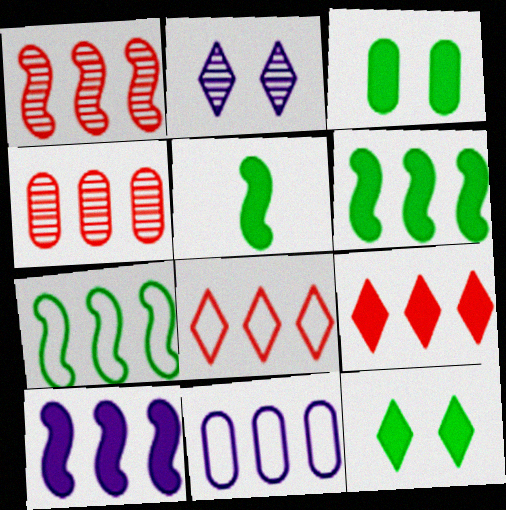[[1, 7, 10], 
[7, 8, 11]]